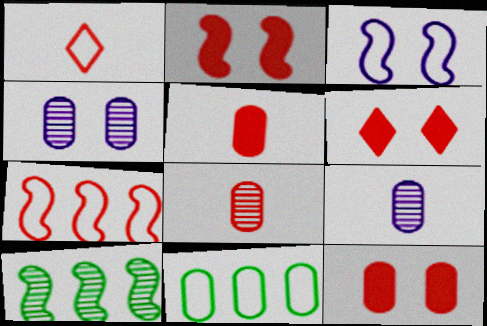[[1, 3, 11], 
[2, 6, 12], 
[4, 5, 11], 
[6, 7, 8], 
[9, 11, 12]]